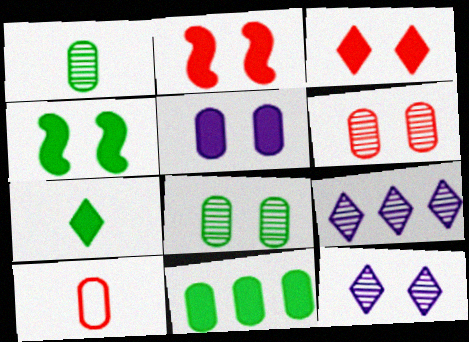[[3, 4, 5], 
[4, 7, 11], 
[4, 9, 10]]